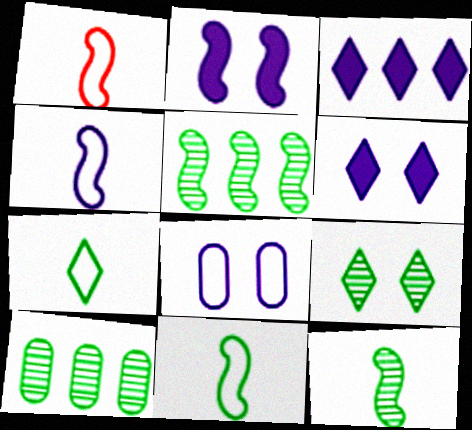[[1, 2, 5], 
[1, 4, 11], 
[1, 6, 10], 
[9, 10, 12]]